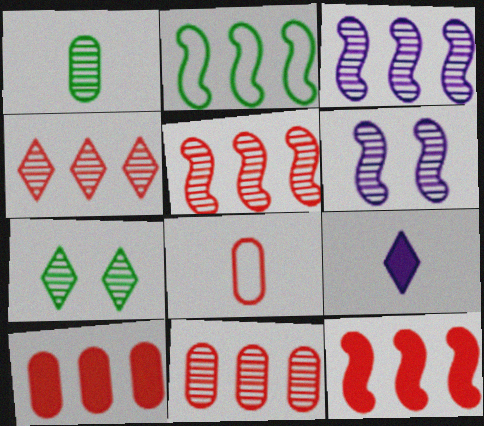[[1, 4, 6], 
[2, 3, 12], 
[4, 5, 11]]